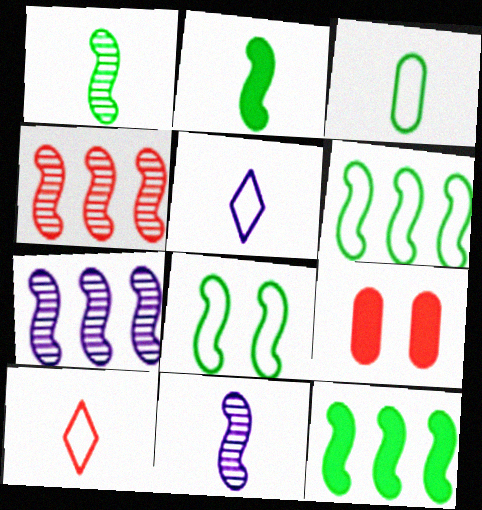[[1, 8, 12], 
[4, 9, 10]]